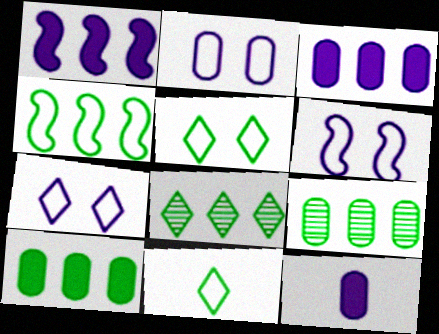[[2, 6, 7], 
[4, 8, 10]]